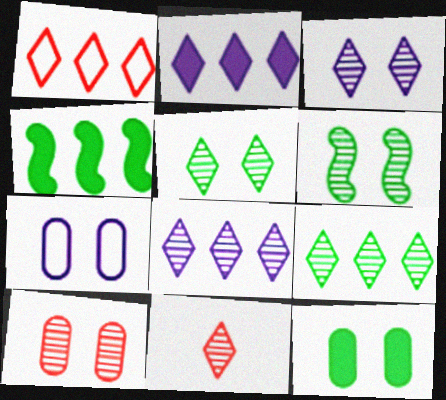[[1, 2, 9], 
[3, 6, 10], 
[3, 9, 11], 
[4, 7, 11], 
[5, 8, 11], 
[7, 10, 12]]